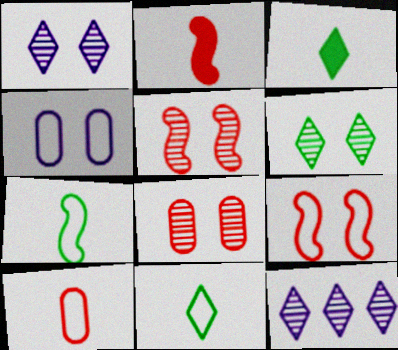[]